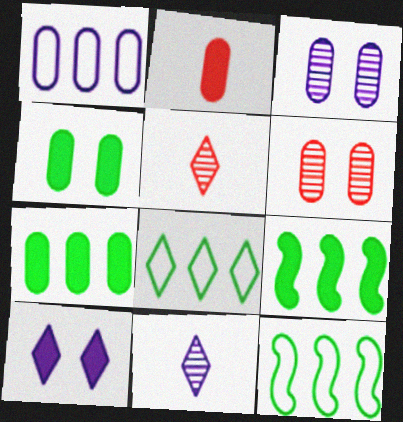[[2, 9, 10], 
[5, 8, 10]]